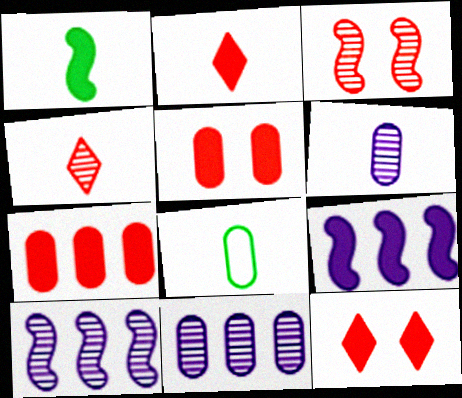[[5, 8, 11], 
[8, 10, 12]]